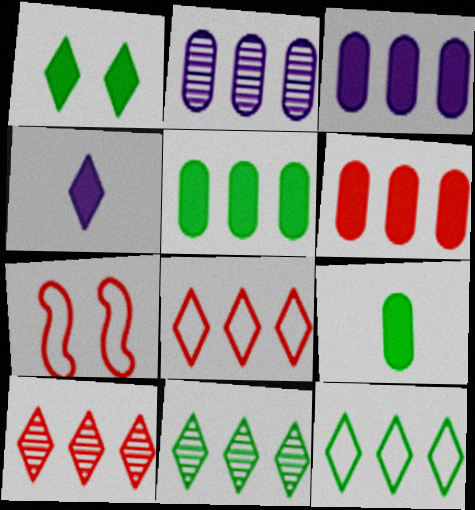[[3, 5, 6]]